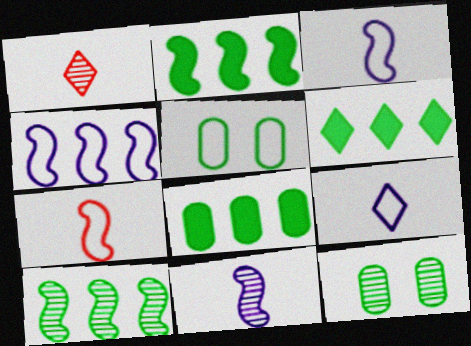[[2, 6, 8]]